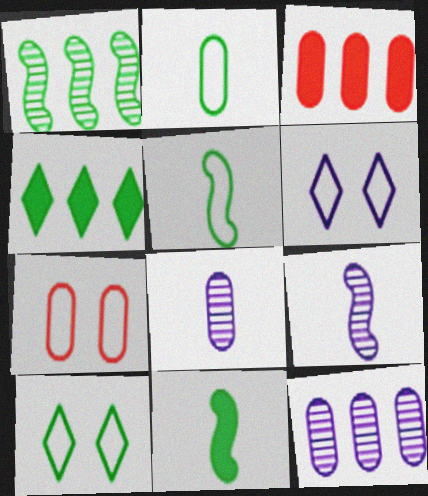[[3, 9, 10], 
[4, 7, 9]]